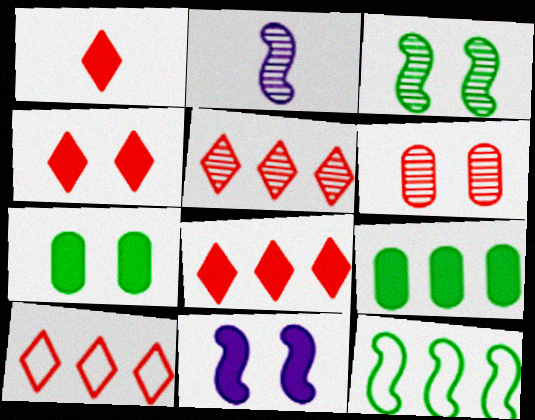[[1, 4, 8], 
[1, 9, 11], 
[2, 7, 10], 
[4, 7, 11], 
[5, 8, 10]]